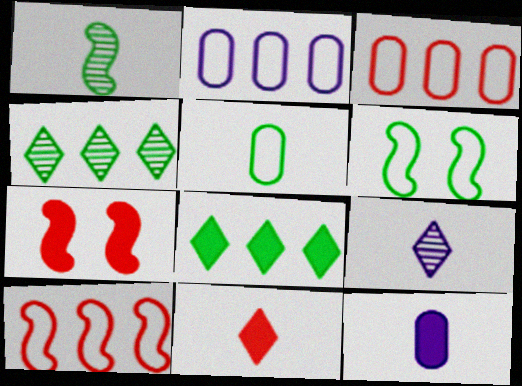[[7, 8, 12]]